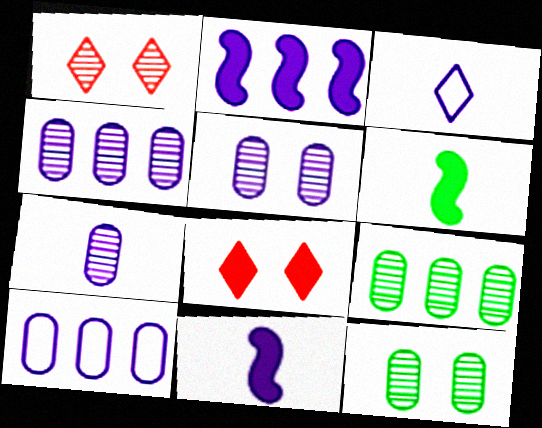[[1, 6, 10], 
[2, 3, 5], 
[3, 7, 11], 
[4, 5, 7]]